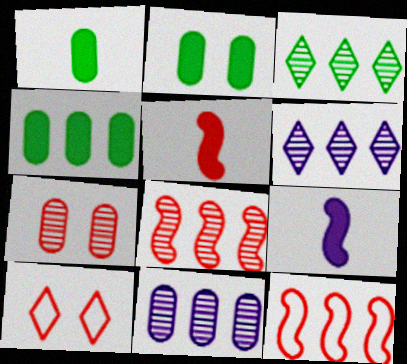[[1, 2, 4], 
[3, 8, 11], 
[4, 6, 12]]